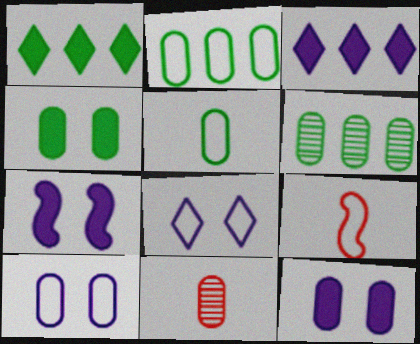[[2, 8, 9], 
[2, 11, 12], 
[4, 5, 6]]